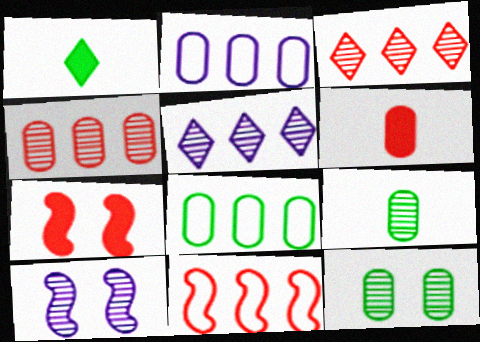[[2, 6, 12], 
[3, 9, 10]]